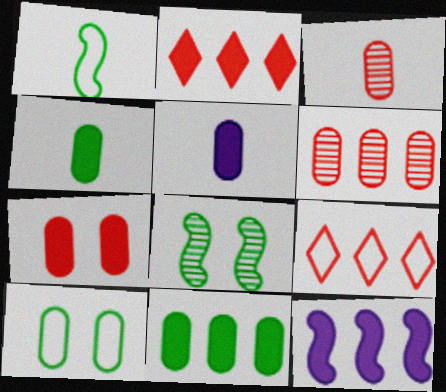[[2, 11, 12], 
[5, 6, 10], 
[5, 7, 11], 
[5, 8, 9]]